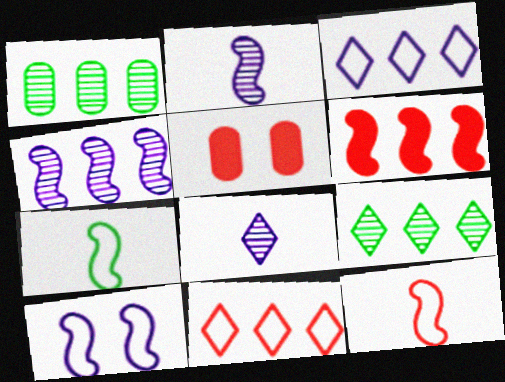[[1, 3, 6]]